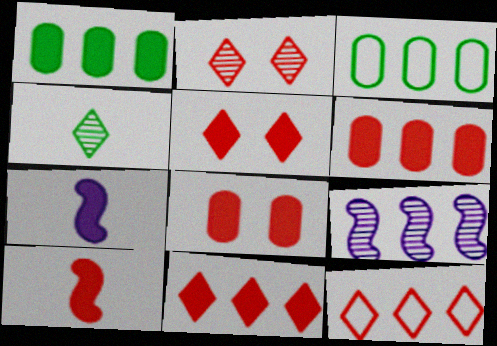[[1, 5, 7], 
[1, 9, 12], 
[2, 3, 7], 
[3, 9, 11], 
[5, 6, 10], 
[8, 10, 11]]